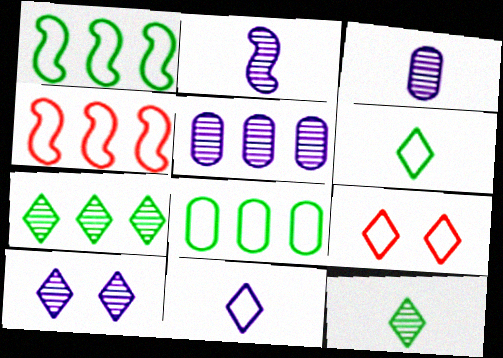[[2, 5, 10]]